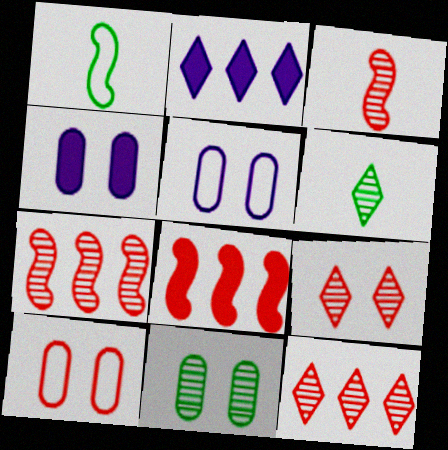[[1, 4, 12], 
[4, 10, 11], 
[5, 6, 8]]